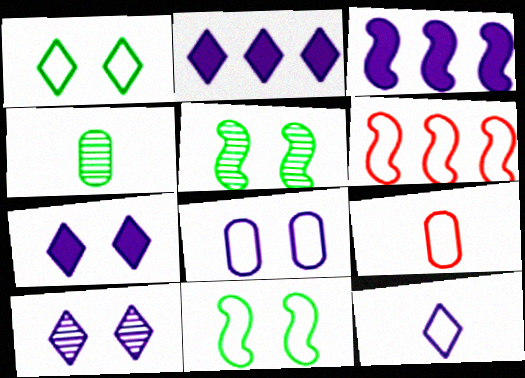[[2, 5, 9], 
[2, 10, 12], 
[4, 6, 7]]